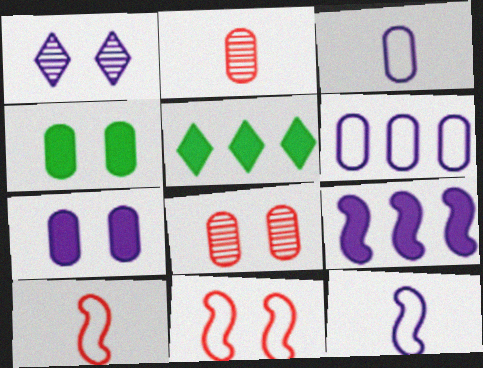[[1, 3, 9], 
[1, 4, 11], 
[2, 4, 6], 
[5, 8, 12]]